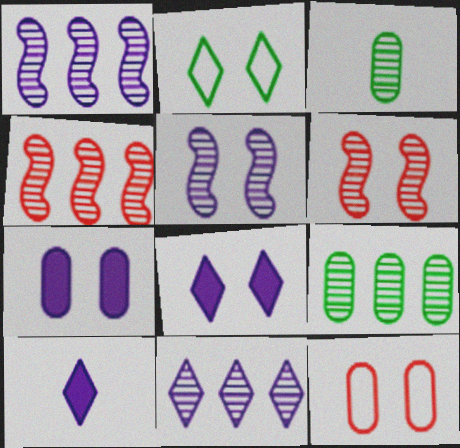[[2, 6, 7], 
[3, 6, 11], 
[4, 9, 11]]